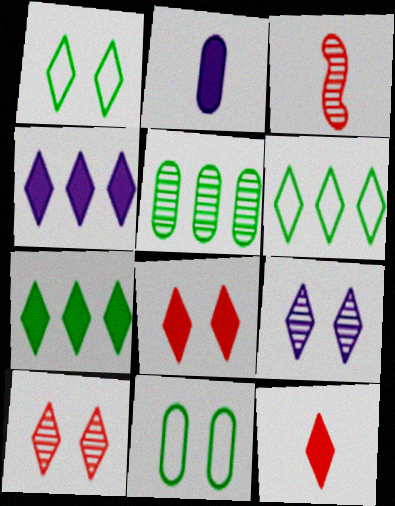[[1, 8, 9], 
[3, 4, 11], 
[3, 5, 9], 
[6, 9, 12]]